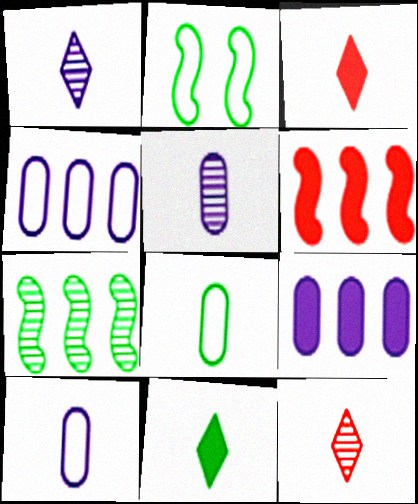[[2, 9, 12]]